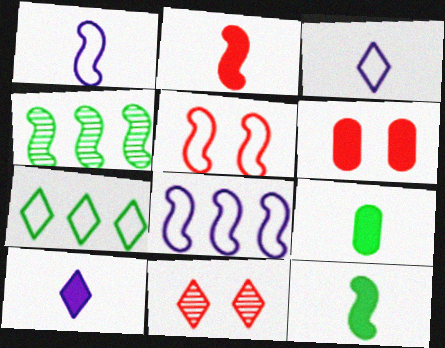[[2, 9, 10], 
[3, 4, 6], 
[5, 6, 11], 
[7, 10, 11], 
[8, 9, 11]]